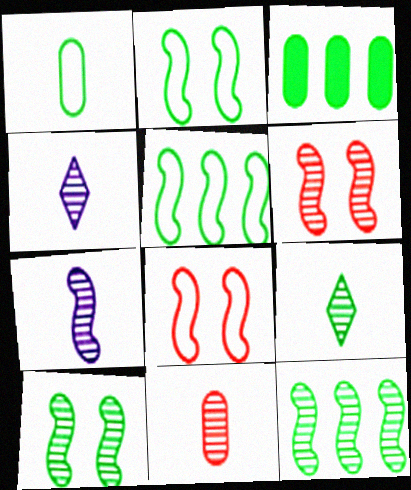[[2, 3, 9], 
[3, 4, 8], 
[6, 7, 12], 
[7, 9, 11]]